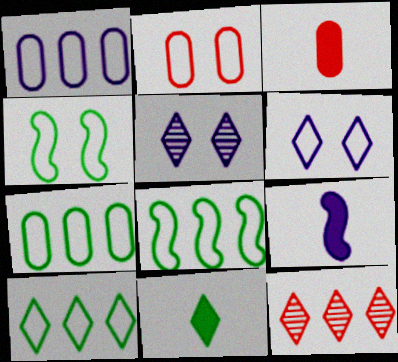[[1, 5, 9], 
[2, 4, 6], 
[3, 5, 8], 
[3, 9, 11], 
[6, 11, 12], 
[7, 8, 10]]